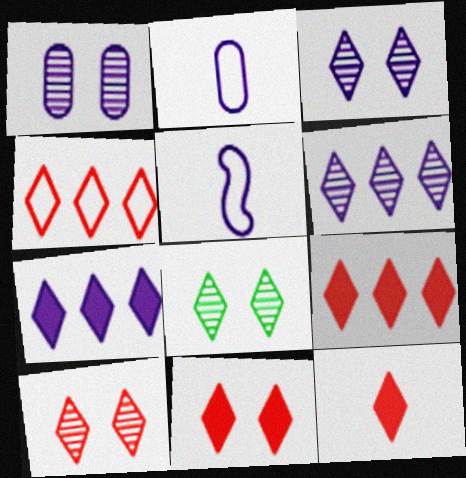[[1, 5, 7], 
[3, 8, 10], 
[4, 10, 12], 
[9, 11, 12]]